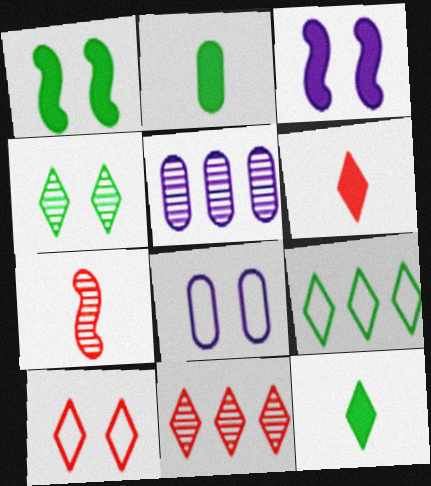[[4, 5, 7], 
[4, 9, 12], 
[6, 10, 11]]